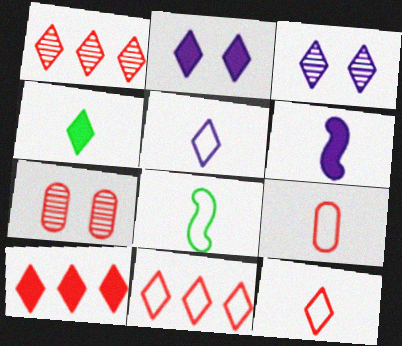[[1, 10, 11], 
[2, 4, 10], 
[3, 4, 11], 
[5, 8, 9]]